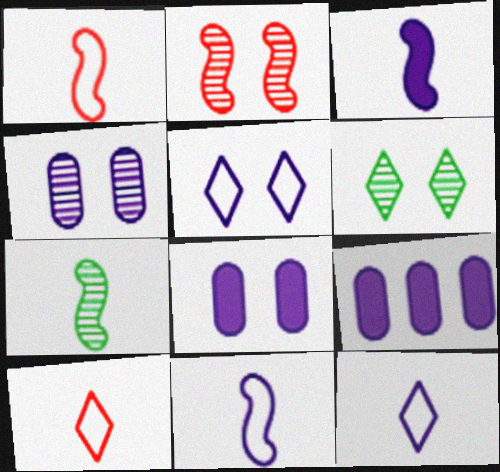[[1, 3, 7], 
[1, 6, 9], 
[2, 4, 6]]